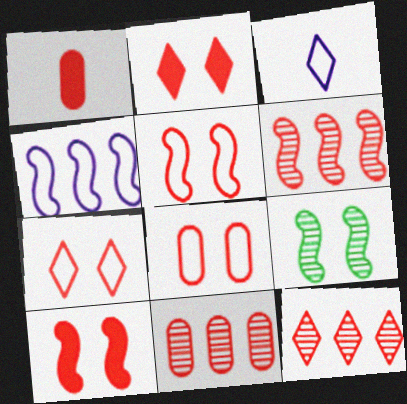[[1, 5, 12], 
[1, 6, 7], 
[1, 8, 11], 
[5, 7, 8], 
[6, 11, 12]]